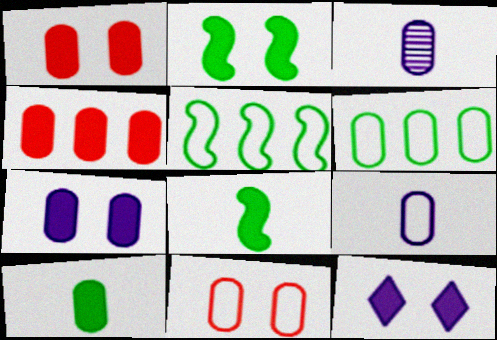[[1, 2, 12], 
[1, 3, 6], 
[4, 7, 10], 
[4, 8, 12], 
[6, 9, 11]]